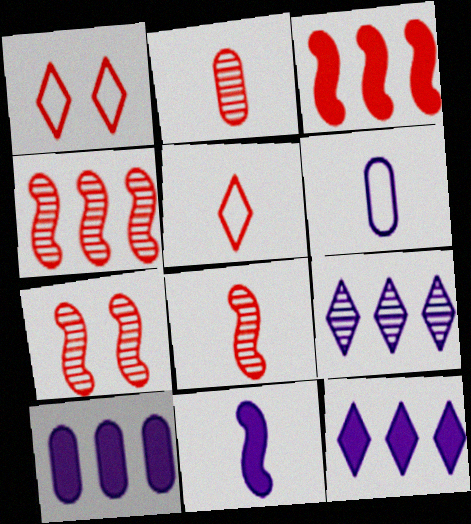[[1, 2, 3], 
[4, 7, 8]]